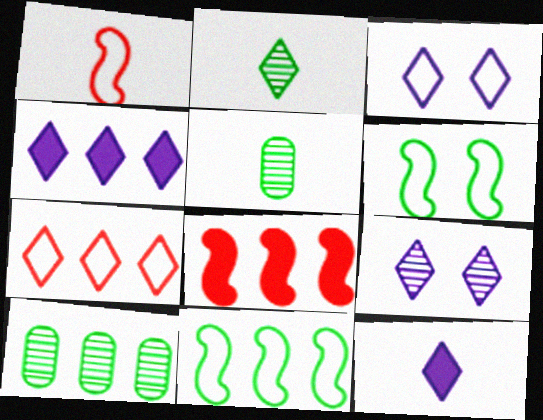[[1, 5, 12], 
[3, 5, 8]]